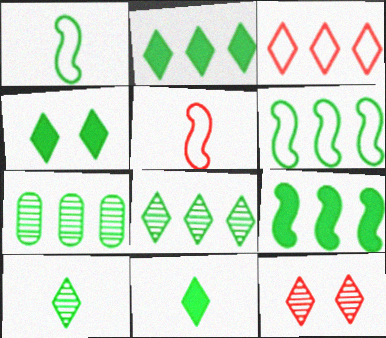[[1, 4, 7], 
[2, 4, 11], 
[2, 6, 7]]